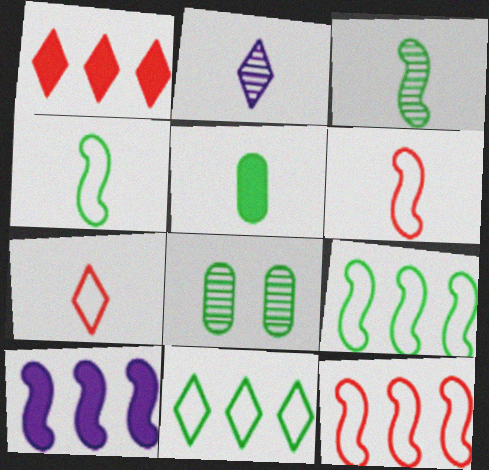[[2, 5, 6], 
[7, 8, 10]]